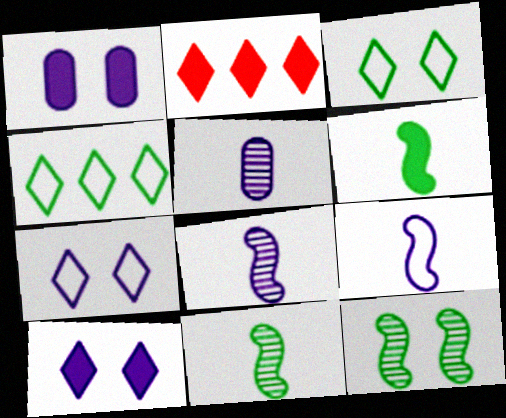[[1, 2, 6]]